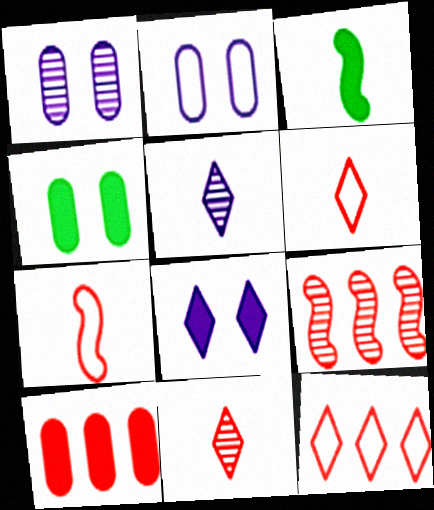[[1, 3, 12], 
[3, 8, 10], 
[9, 10, 12]]